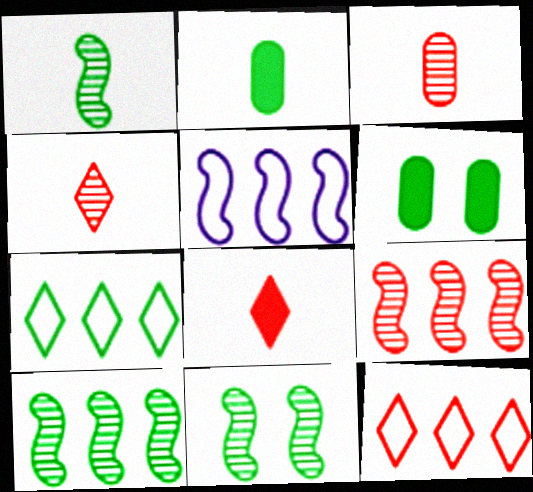[[1, 6, 7], 
[1, 10, 11], 
[2, 7, 11], 
[4, 5, 6]]